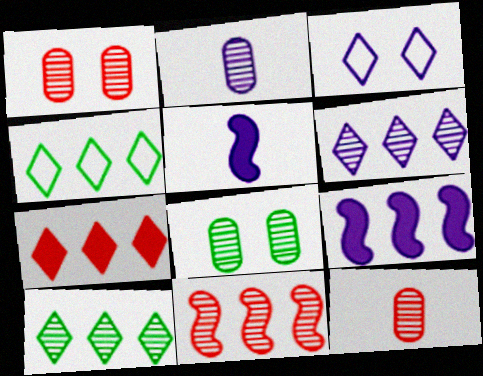[[1, 4, 5], 
[2, 3, 9], 
[4, 6, 7]]